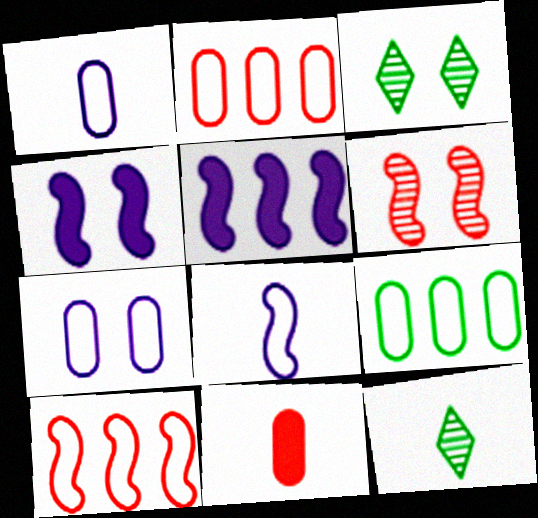[[2, 4, 12], 
[8, 11, 12]]